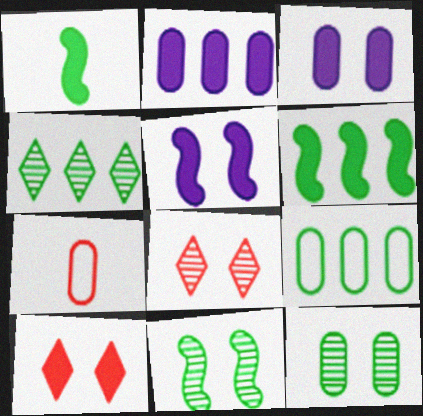[[1, 2, 10], 
[2, 7, 12], 
[4, 5, 7], 
[4, 6, 9]]